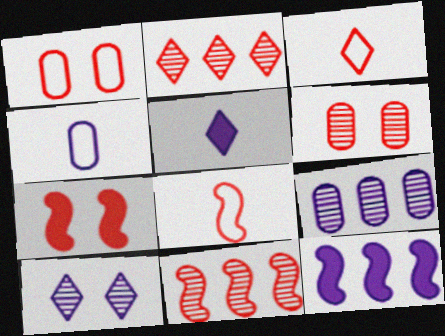[[4, 10, 12], 
[7, 8, 11]]